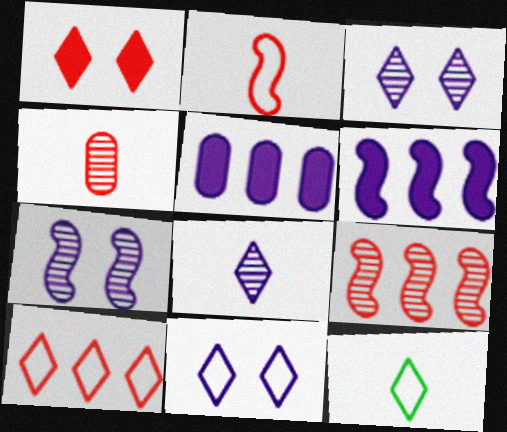[[10, 11, 12]]